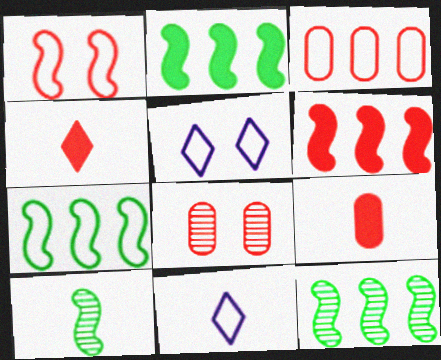[[2, 7, 12], 
[2, 8, 11], 
[3, 8, 9], 
[5, 9, 12], 
[9, 10, 11]]